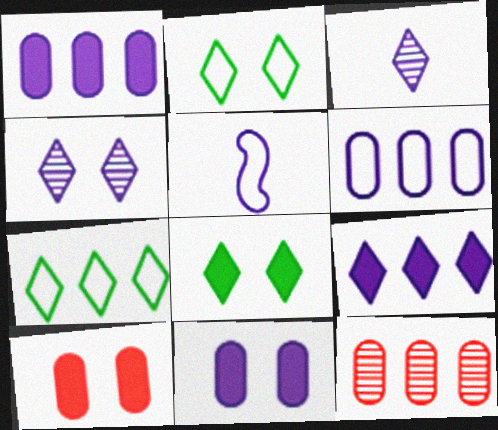[[1, 4, 5], 
[5, 8, 12]]